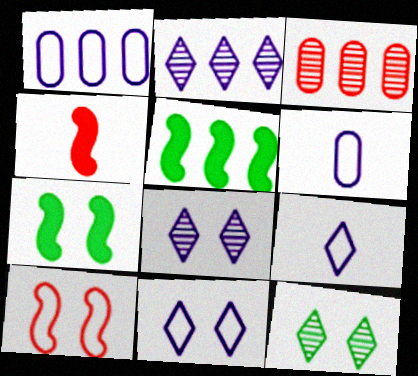[[1, 4, 12], 
[3, 7, 9]]